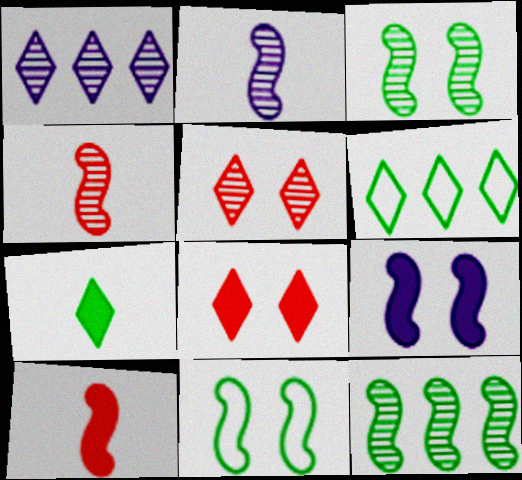[]